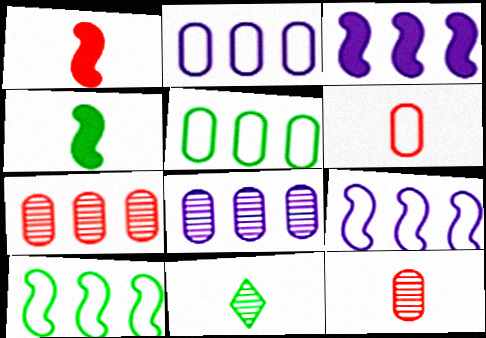[]